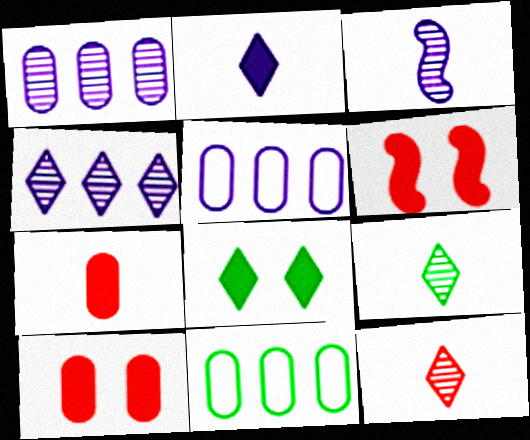[[5, 6, 9]]